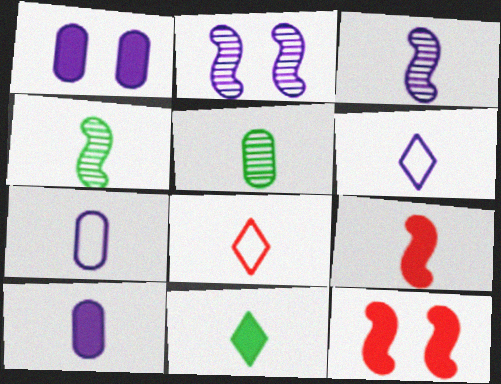[[3, 6, 10], 
[4, 8, 10], 
[5, 6, 9], 
[9, 10, 11]]